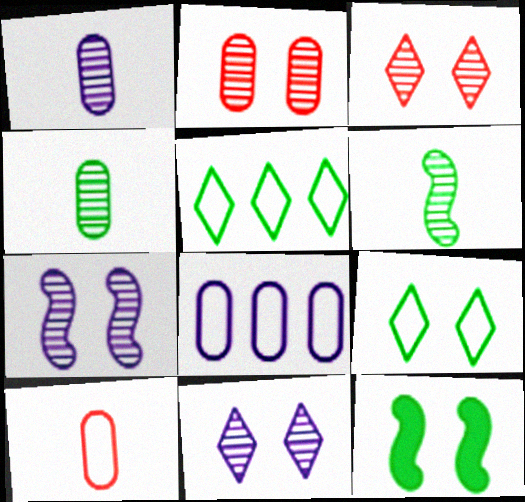[[4, 5, 12]]